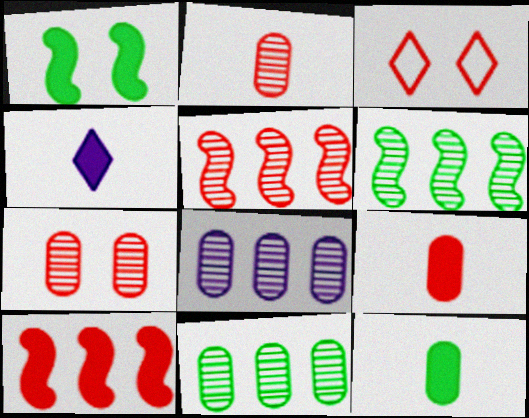[[2, 3, 10], 
[3, 5, 9]]